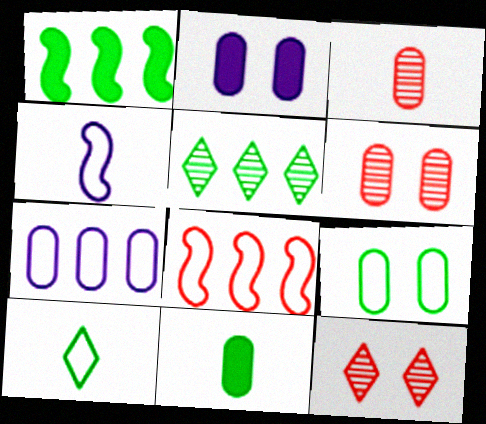[[2, 6, 9], 
[6, 7, 11]]